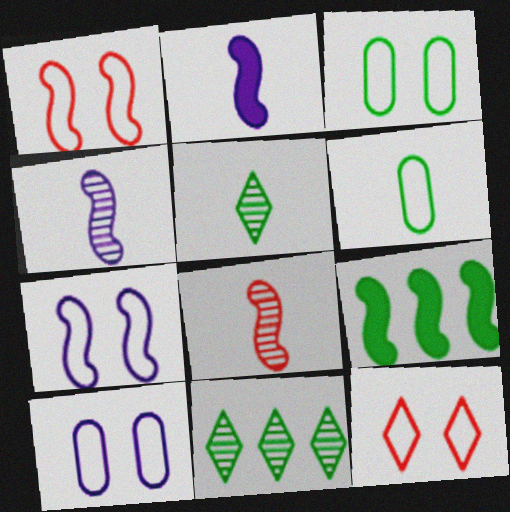[[1, 4, 9], 
[3, 5, 9], 
[3, 7, 12], 
[7, 8, 9]]